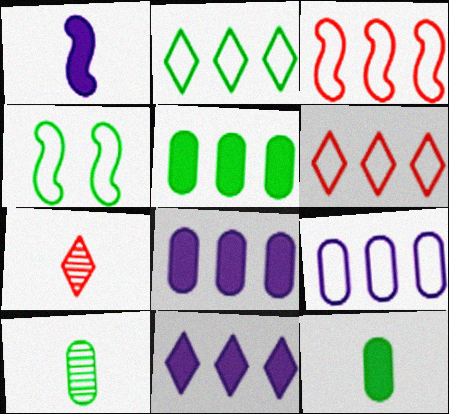[[2, 3, 9], 
[4, 7, 8]]